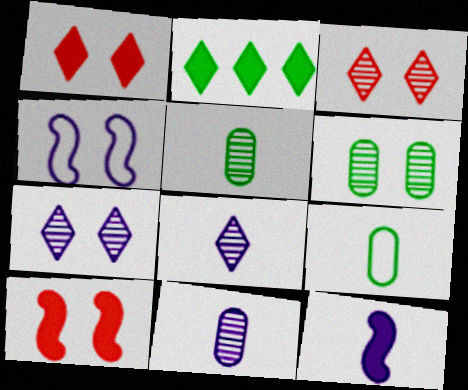[[1, 4, 6]]